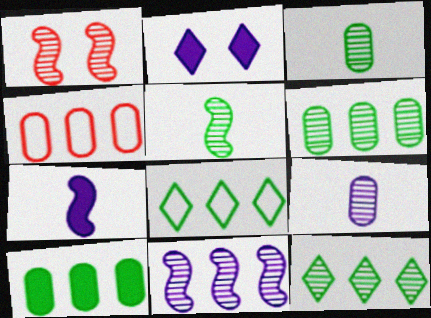[[1, 5, 11], 
[1, 9, 12], 
[2, 4, 5]]